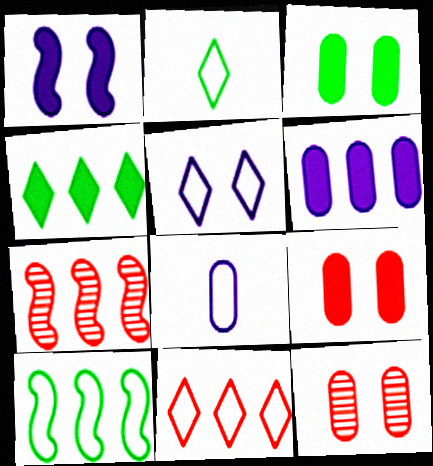[[2, 5, 11]]